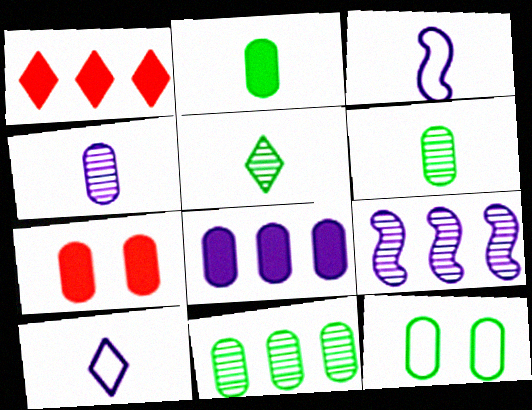[[2, 7, 8], 
[2, 11, 12]]